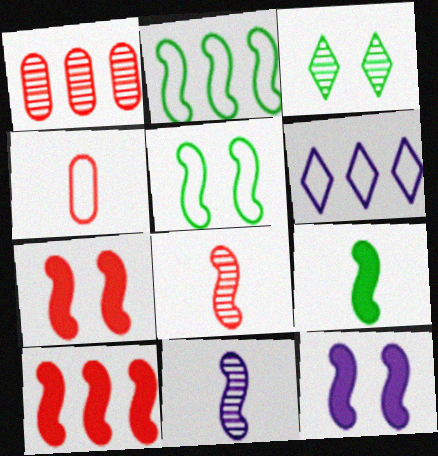[[1, 3, 11], 
[2, 7, 11], 
[2, 8, 12], 
[4, 5, 6], 
[5, 10, 11], 
[9, 10, 12]]